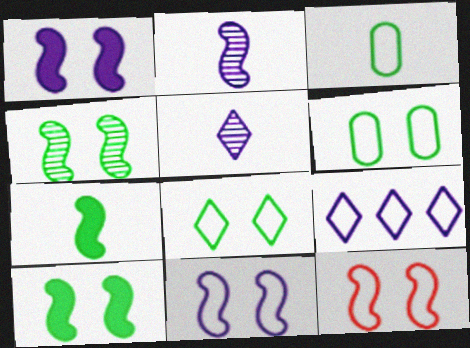[[1, 4, 12], 
[3, 9, 12]]